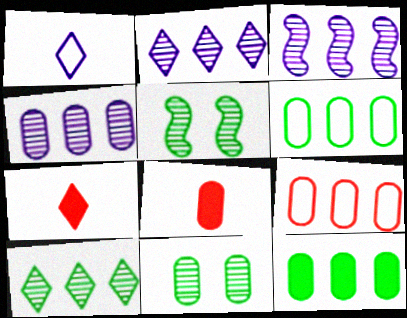[[2, 3, 4], 
[4, 9, 12]]